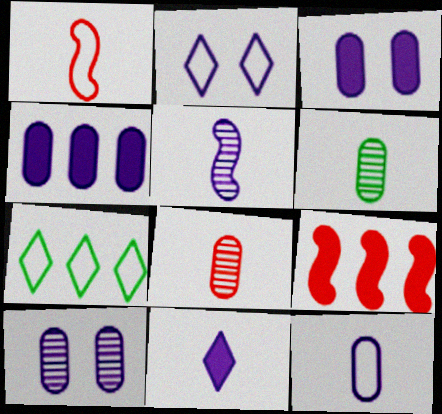[[1, 6, 11], 
[2, 4, 5], 
[2, 6, 9], 
[4, 10, 12], 
[5, 11, 12]]